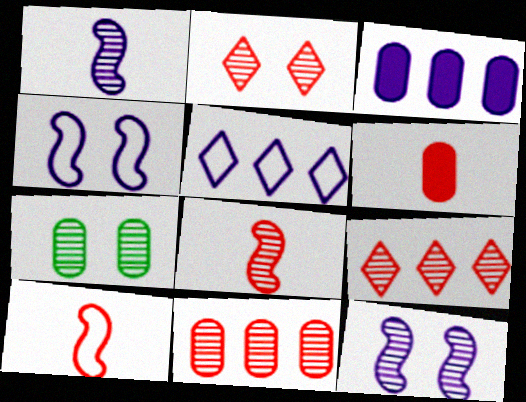[[1, 7, 9], 
[2, 7, 12], 
[2, 8, 11]]